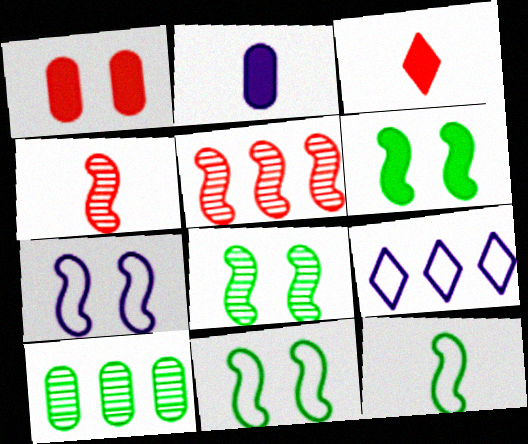[[3, 7, 10], 
[6, 8, 11]]